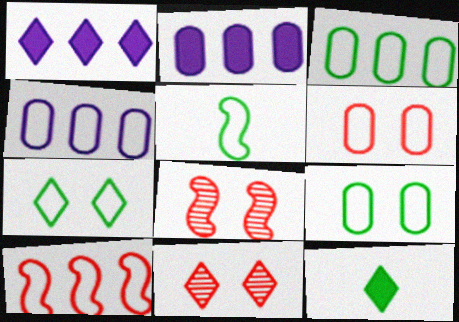[[2, 5, 11], 
[3, 5, 7], 
[4, 8, 12]]